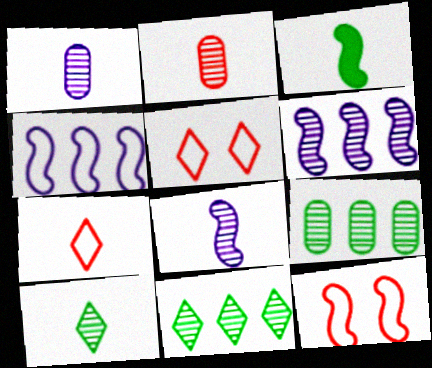[[1, 3, 7], 
[2, 8, 10], 
[3, 6, 12]]